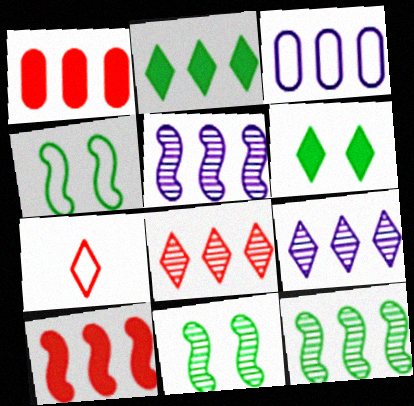[[3, 4, 7], 
[6, 7, 9]]